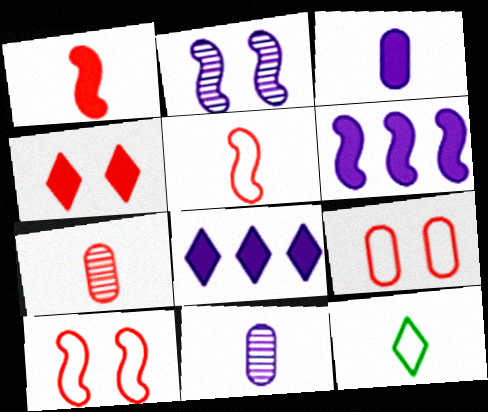[[1, 11, 12]]